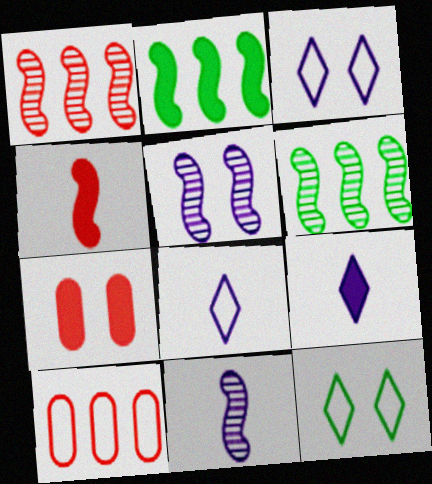[[2, 7, 9], 
[5, 7, 12], 
[6, 7, 8]]